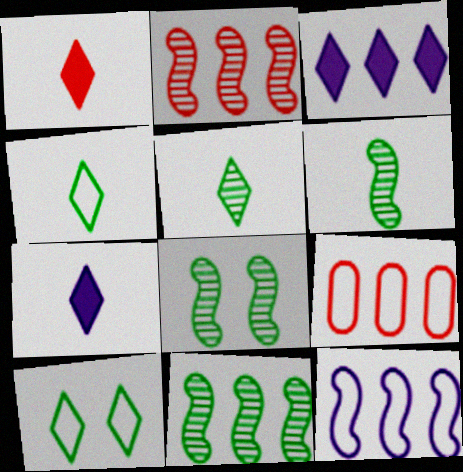[[3, 9, 11], 
[6, 8, 11], 
[7, 8, 9]]